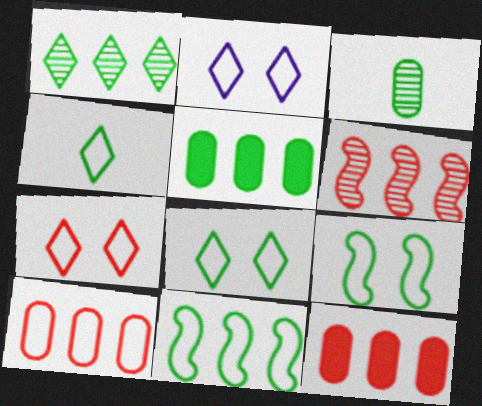[[1, 5, 11], 
[2, 7, 8]]